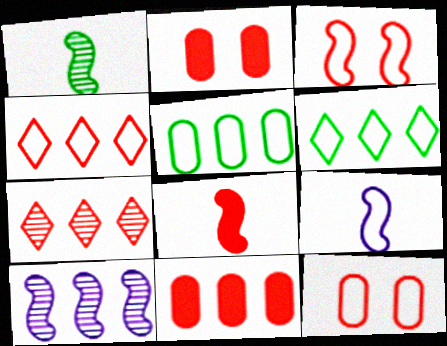[[1, 8, 9], 
[6, 9, 12], 
[6, 10, 11], 
[7, 8, 12]]